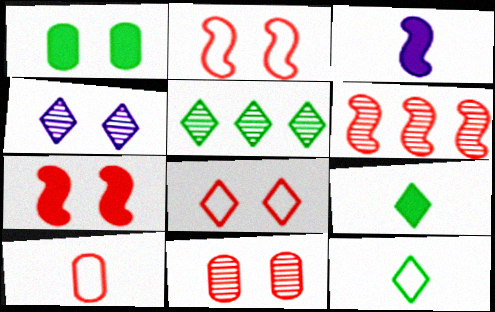[[1, 2, 4], 
[7, 8, 11]]